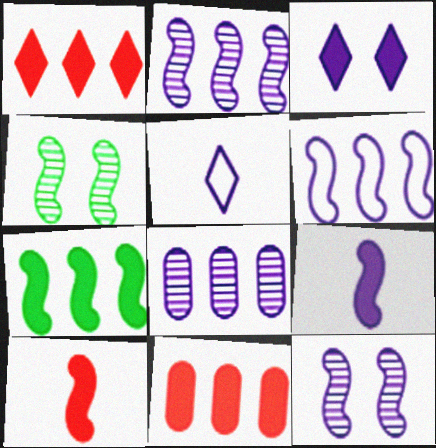[[4, 5, 11], 
[4, 6, 10], 
[6, 9, 12]]